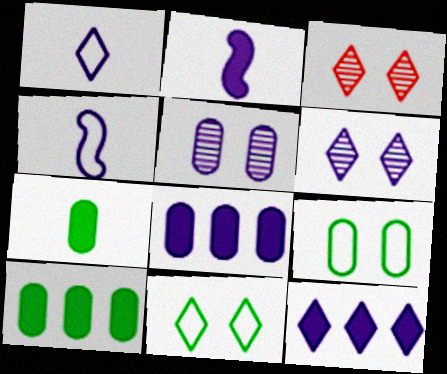[[1, 6, 12], 
[3, 4, 10], 
[4, 5, 12], 
[4, 6, 8]]